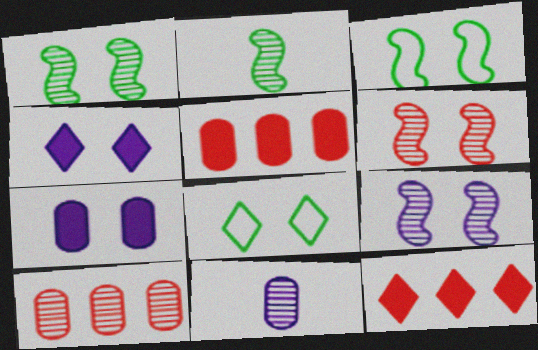[[1, 6, 9], 
[3, 11, 12], 
[6, 7, 8]]